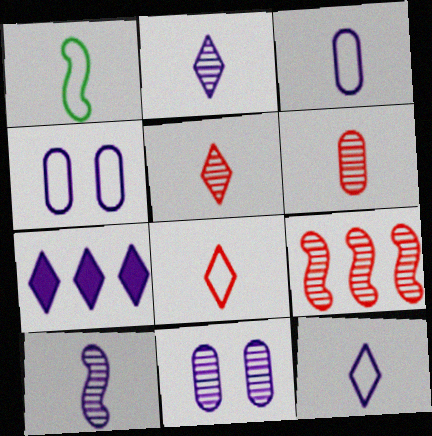[[1, 3, 8], 
[4, 7, 10]]